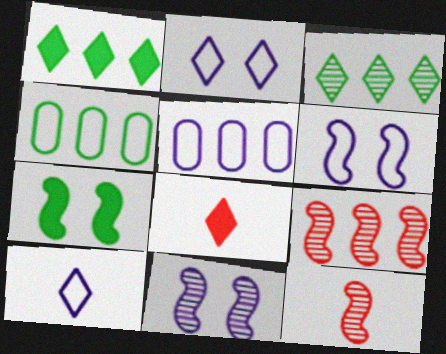[[1, 5, 9], 
[2, 3, 8], 
[4, 8, 11], 
[5, 6, 10]]